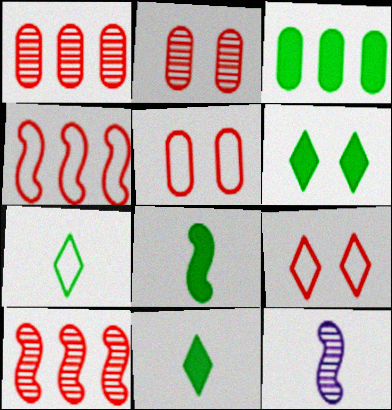[[3, 6, 8], 
[3, 9, 12]]